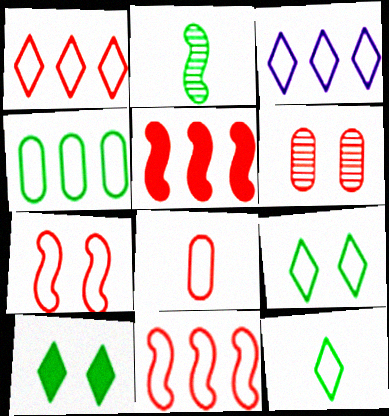[[1, 7, 8], 
[2, 4, 10], 
[3, 4, 11]]